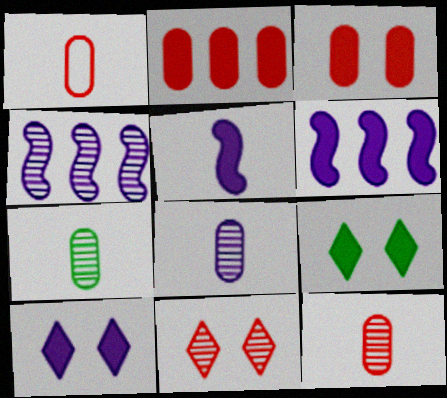[[1, 4, 9], 
[2, 5, 9], 
[4, 7, 11], 
[7, 8, 12]]